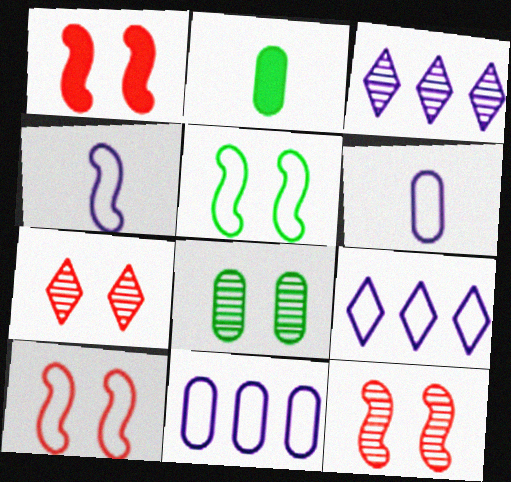[[1, 10, 12], 
[2, 3, 10], 
[2, 9, 12]]